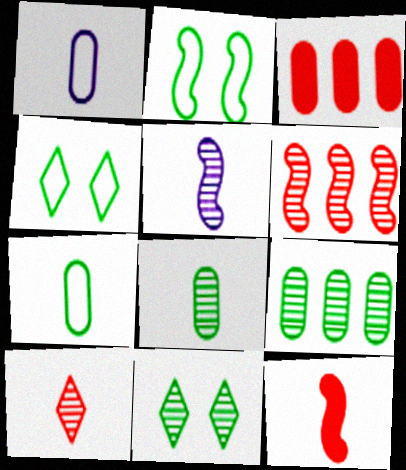[[3, 4, 5], 
[5, 8, 10]]